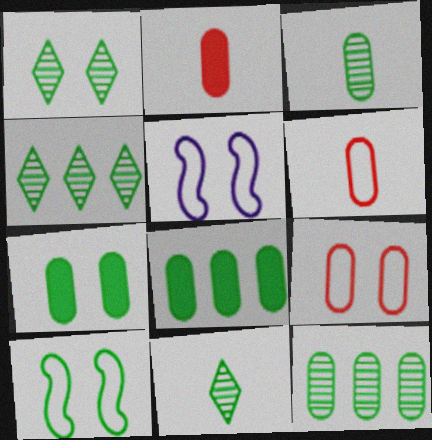[[1, 4, 11], 
[1, 7, 10], 
[2, 4, 5], 
[8, 10, 11]]